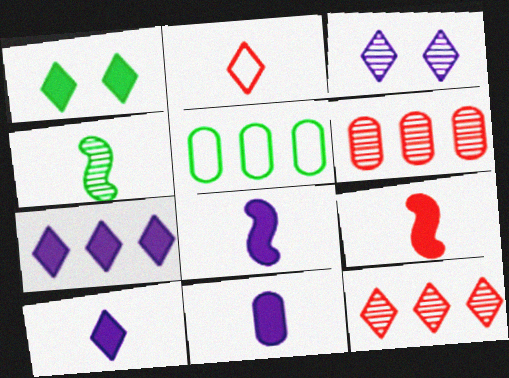[[1, 4, 5], 
[2, 4, 11], 
[3, 4, 6], 
[3, 5, 9], 
[8, 10, 11]]